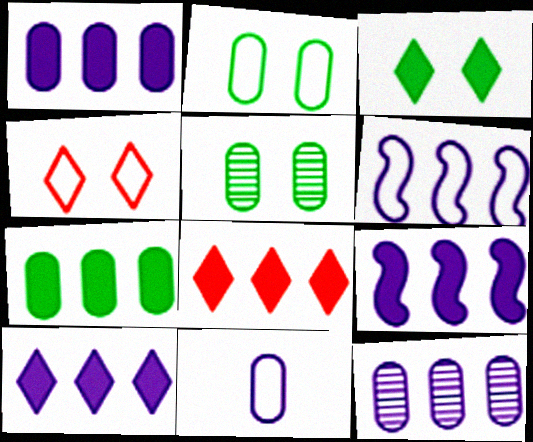[[1, 9, 10], 
[6, 10, 12], 
[7, 8, 9]]